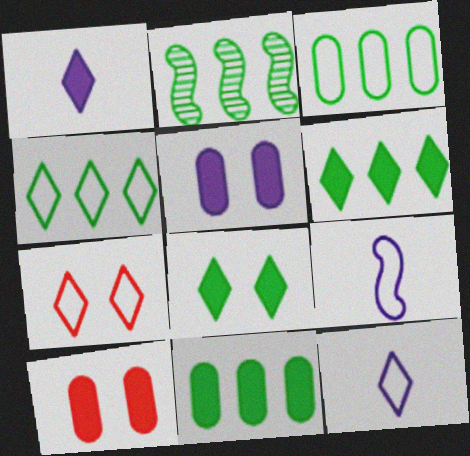[[2, 3, 6], 
[2, 4, 11], 
[2, 10, 12], 
[3, 7, 9], 
[4, 7, 12]]